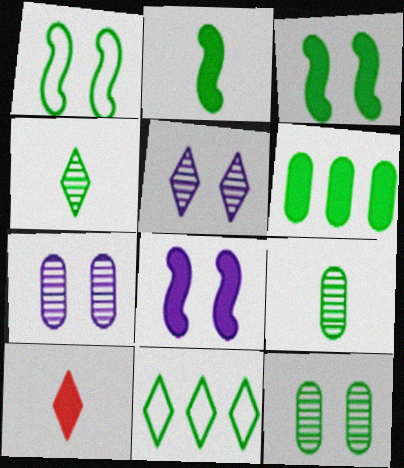[[1, 4, 6], 
[2, 11, 12], 
[3, 9, 11], 
[5, 10, 11], 
[6, 8, 10]]